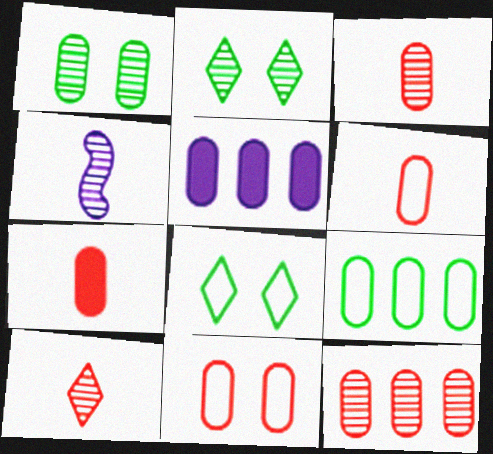[[1, 5, 6], 
[2, 4, 12], 
[3, 6, 7], 
[5, 9, 12], 
[7, 11, 12]]